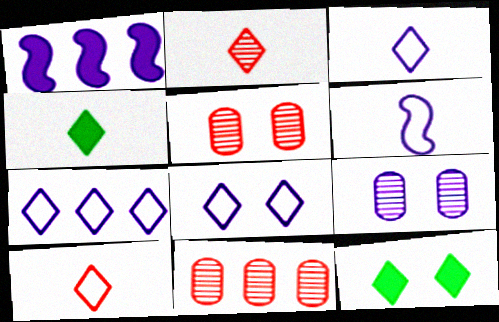[[1, 3, 9], 
[2, 3, 4], 
[2, 7, 12], 
[3, 7, 8], 
[6, 11, 12]]